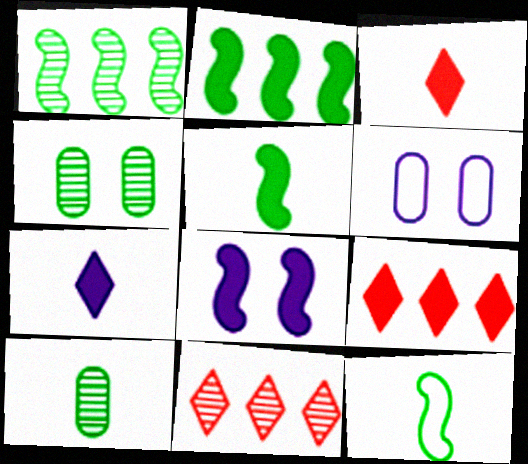[[1, 3, 6], 
[5, 6, 11]]